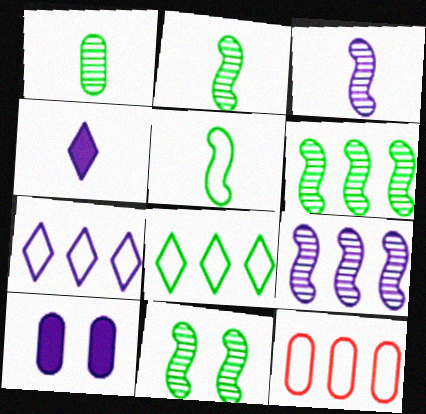[[1, 10, 12], 
[2, 6, 11], 
[3, 7, 10], 
[4, 11, 12]]